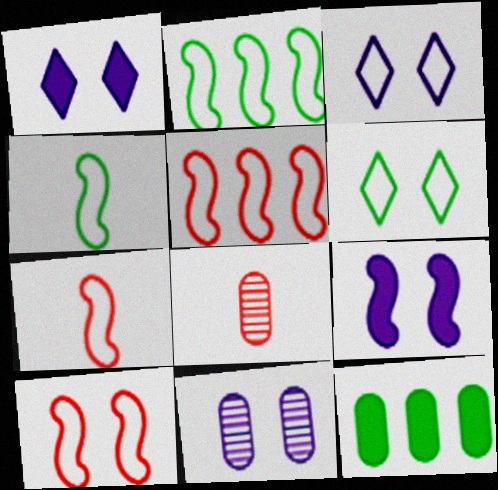[[1, 2, 8], 
[3, 9, 11], 
[5, 7, 10]]